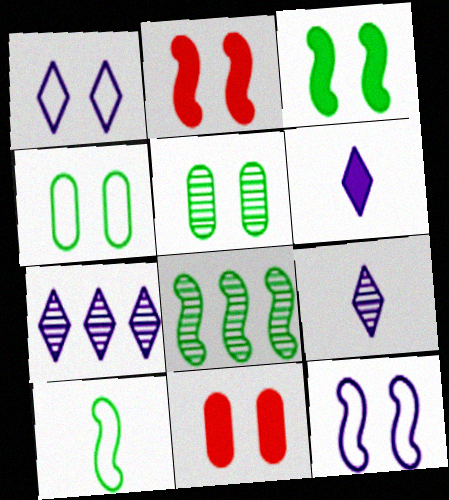[[1, 2, 5], 
[1, 6, 7], 
[3, 8, 10], 
[7, 10, 11]]